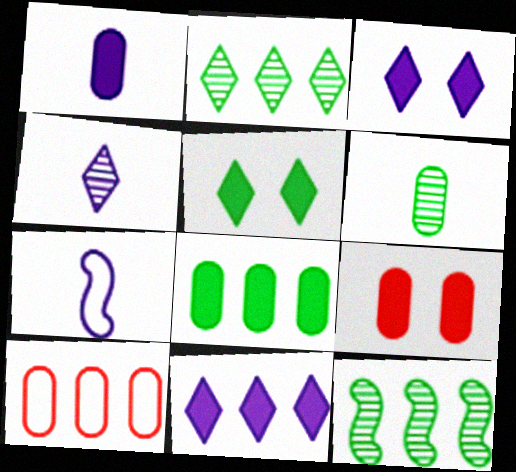[[1, 4, 7], 
[1, 8, 9], 
[2, 7, 9], 
[10, 11, 12]]